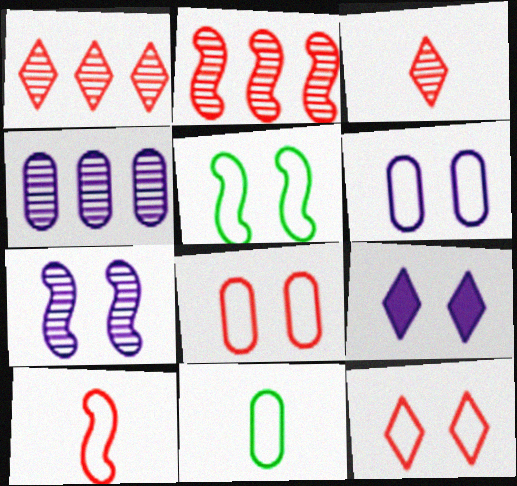[[2, 9, 11], 
[5, 6, 12], 
[6, 7, 9]]